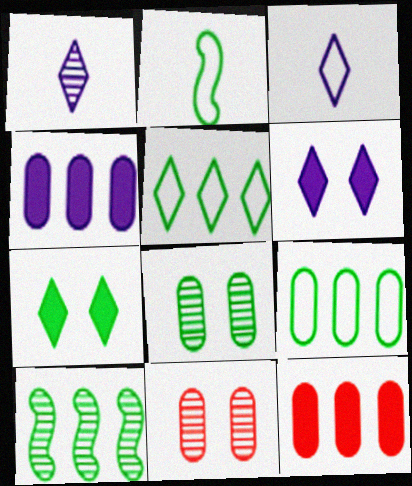[[1, 10, 11]]